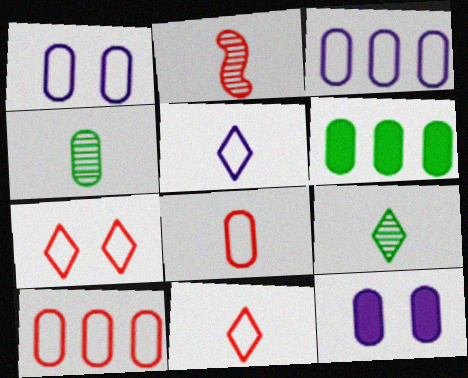[[4, 10, 12]]